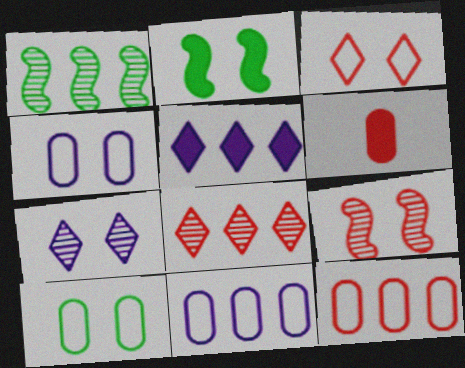[[1, 5, 12], 
[2, 5, 6]]